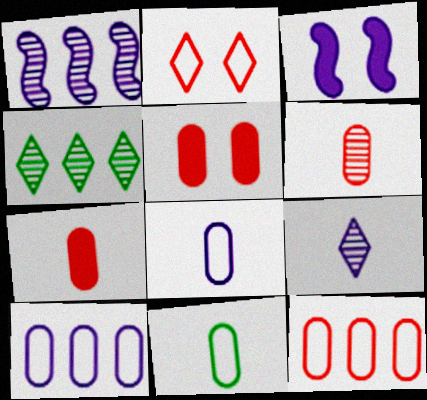[[3, 9, 10], 
[5, 6, 12]]